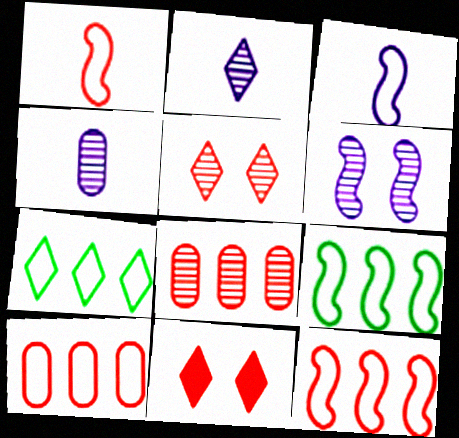[[1, 8, 11], 
[2, 7, 11], 
[4, 9, 11]]